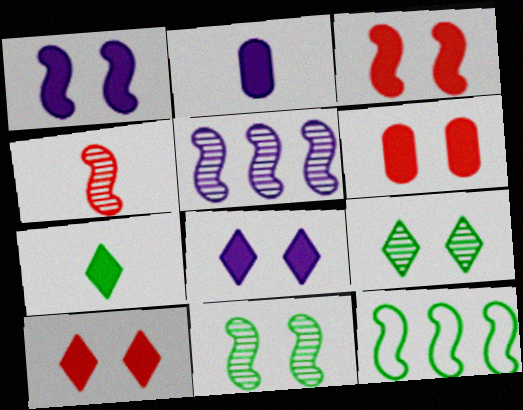[[1, 4, 12], 
[3, 6, 10], 
[4, 5, 11]]